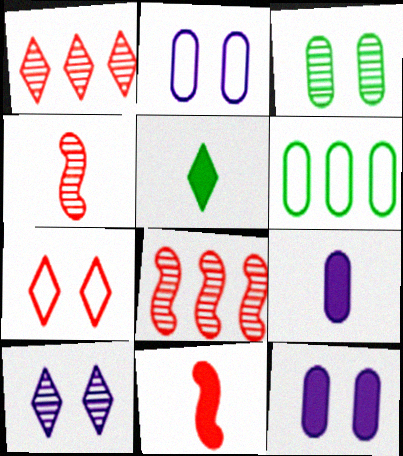[[2, 5, 8], 
[5, 9, 11], 
[6, 10, 11]]